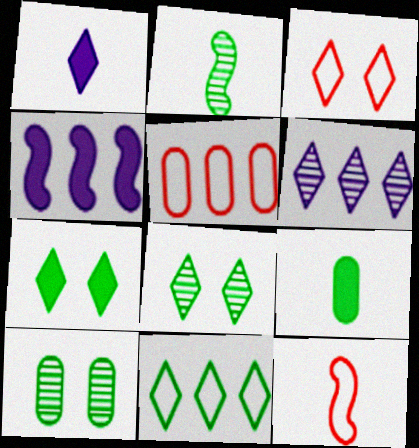[[3, 5, 12]]